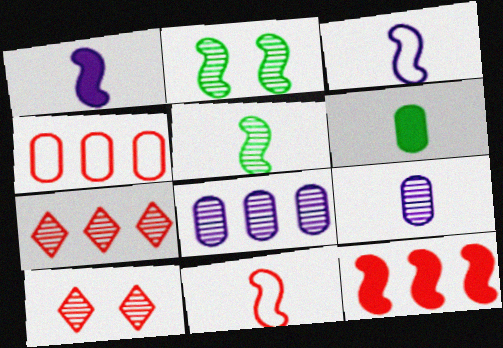[[1, 5, 11], 
[2, 3, 12], 
[2, 7, 9], 
[4, 7, 12], 
[5, 8, 10]]